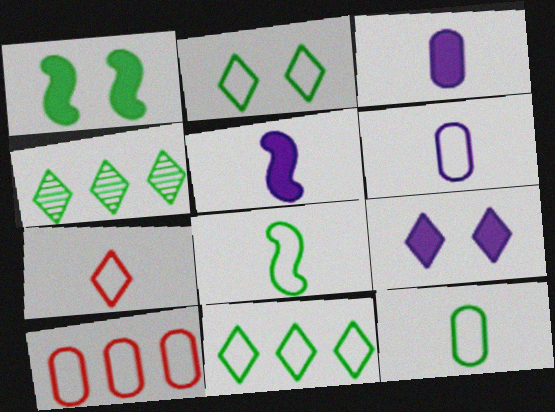[[1, 4, 12], 
[4, 7, 9], 
[6, 7, 8]]